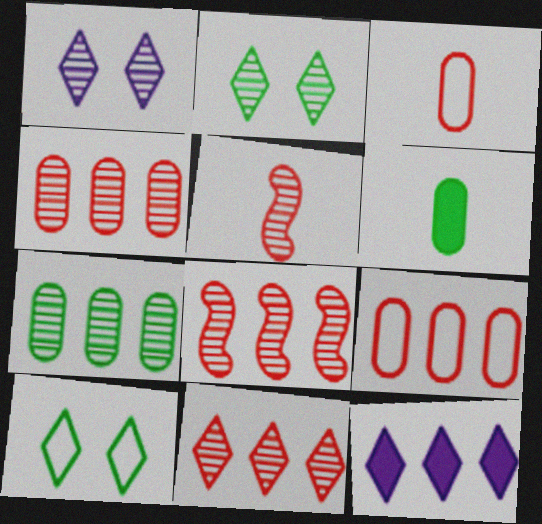[[1, 5, 7], 
[4, 8, 11]]